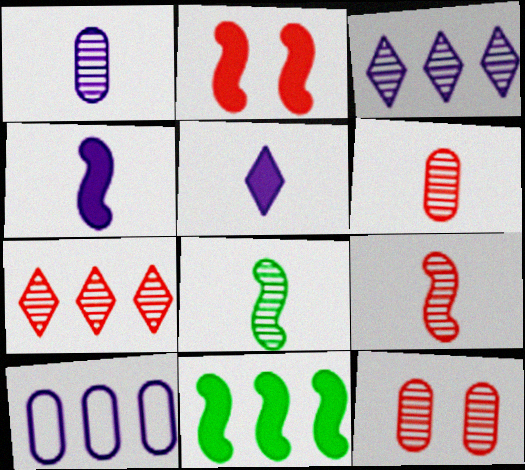[[2, 4, 11], 
[3, 8, 12], 
[7, 9, 12], 
[7, 10, 11]]